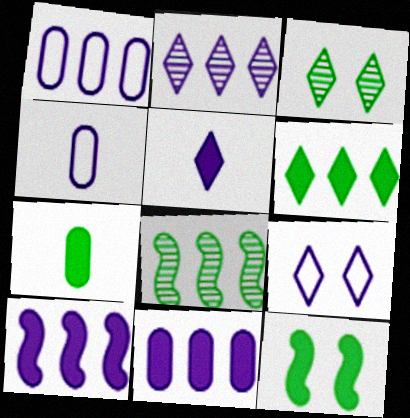[[1, 2, 10], 
[2, 5, 9], 
[6, 7, 12]]